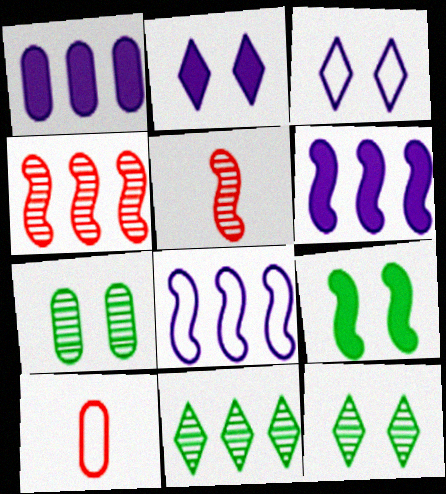[[1, 7, 10], 
[5, 8, 9], 
[6, 10, 12]]